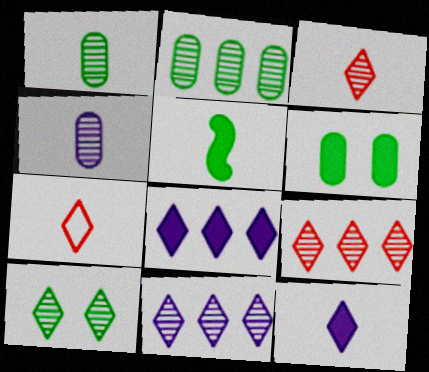[[3, 10, 11], 
[4, 5, 7], 
[7, 8, 10]]